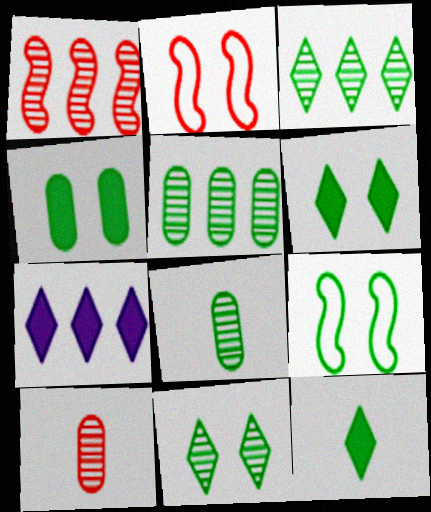[[2, 7, 8], 
[4, 9, 11], 
[5, 9, 12], 
[7, 9, 10]]